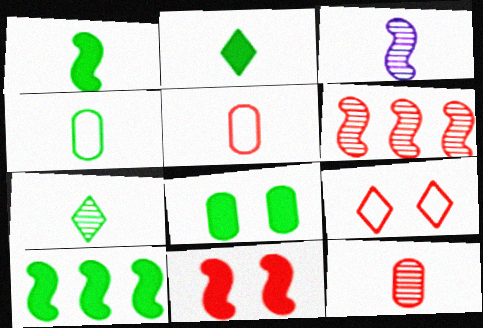[[1, 4, 7], 
[2, 3, 5], 
[2, 8, 10], 
[3, 7, 12]]